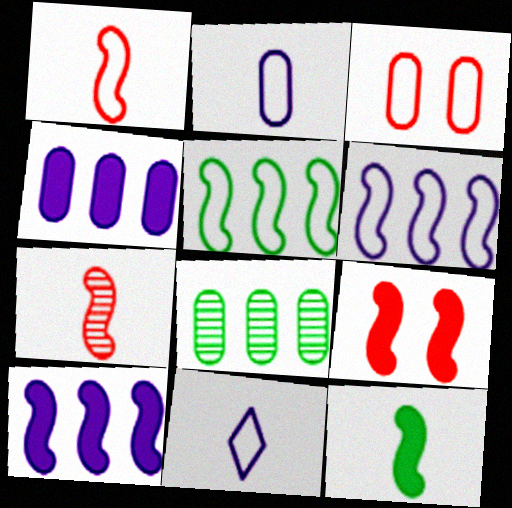[[3, 5, 11], 
[8, 9, 11], 
[9, 10, 12]]